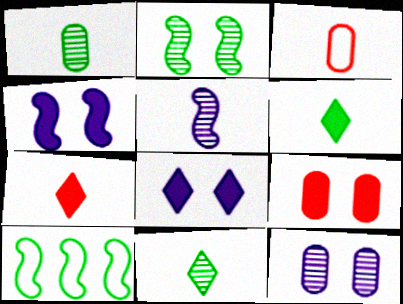[[3, 5, 6], 
[7, 10, 12]]